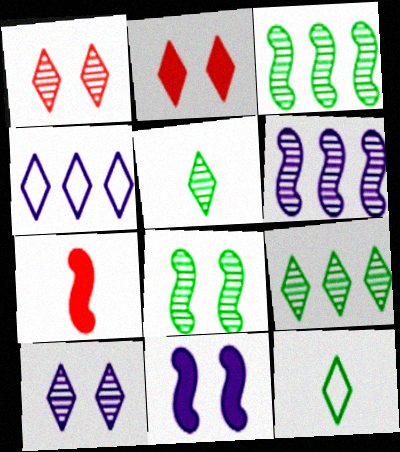[[2, 4, 5]]